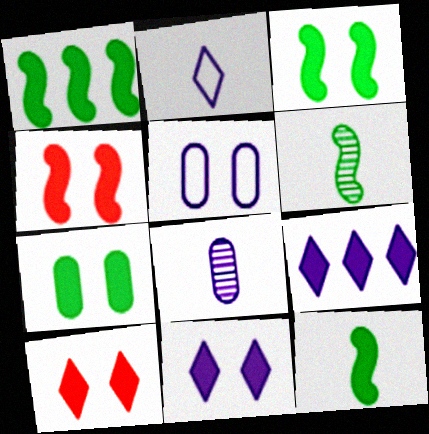[[1, 3, 12], 
[4, 7, 11]]